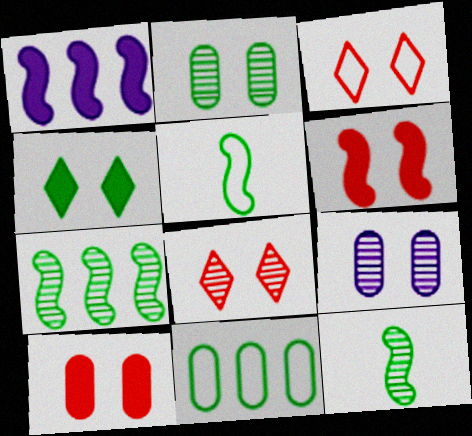[[4, 11, 12]]